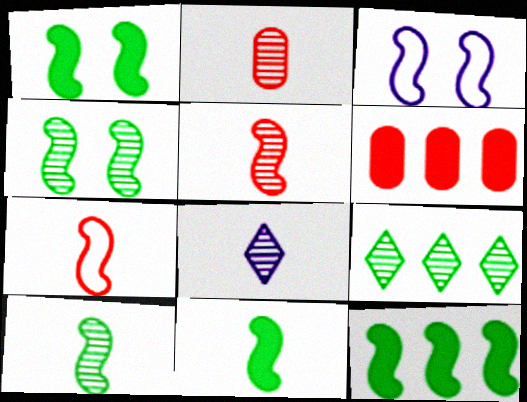[[1, 11, 12], 
[2, 8, 10], 
[3, 5, 12]]